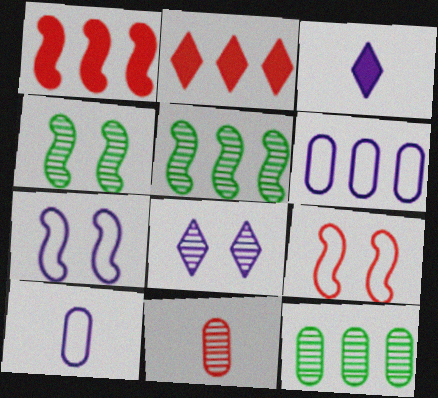[[2, 4, 10], 
[2, 5, 6], 
[2, 9, 11], 
[3, 9, 12], 
[5, 8, 11]]